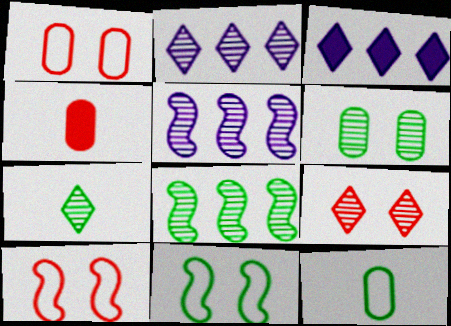[[2, 4, 11], 
[2, 7, 9], 
[6, 7, 8]]